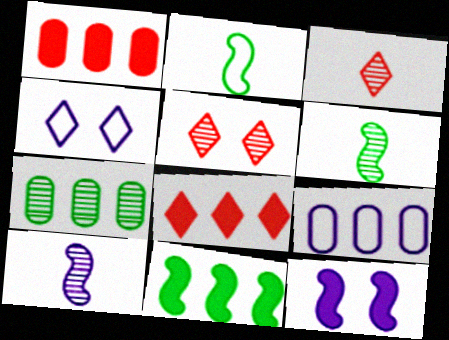[[1, 4, 6], 
[1, 7, 9], 
[5, 7, 10]]